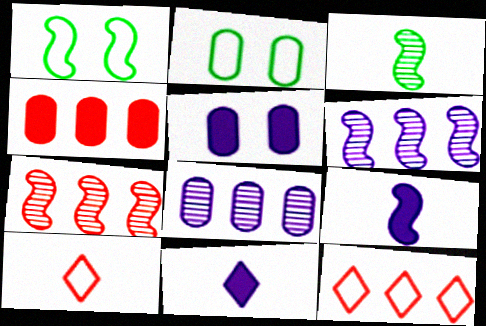[[1, 7, 9], 
[2, 7, 11], 
[3, 5, 12], 
[4, 7, 12]]